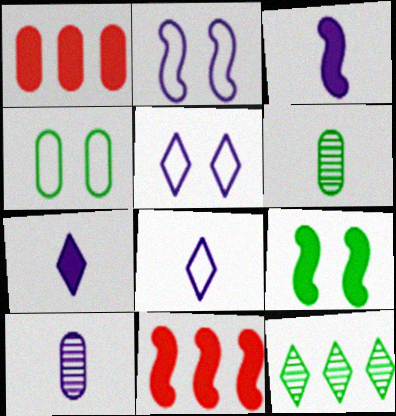[[1, 4, 10], 
[1, 7, 9], 
[3, 8, 10], 
[3, 9, 11], 
[5, 6, 11]]